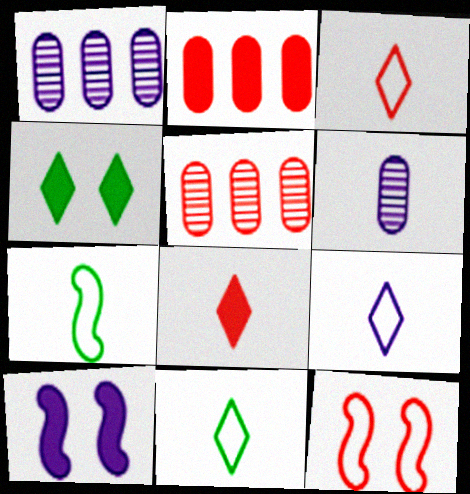[[1, 9, 10], 
[3, 9, 11], 
[5, 8, 12], 
[5, 10, 11], 
[6, 7, 8]]